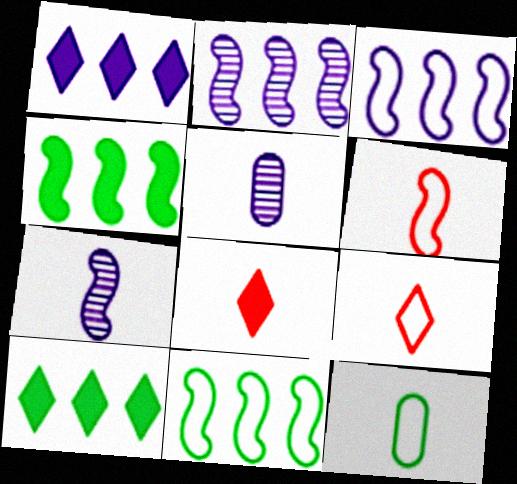[[7, 8, 12]]